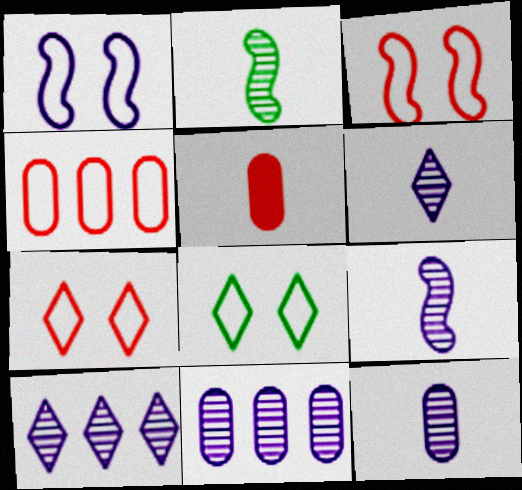[[6, 9, 12]]